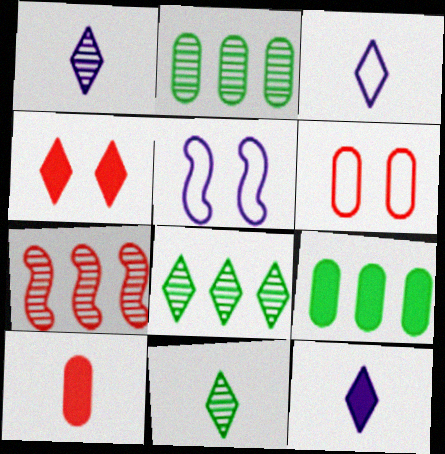[[1, 3, 12], 
[3, 4, 8], 
[5, 8, 10]]